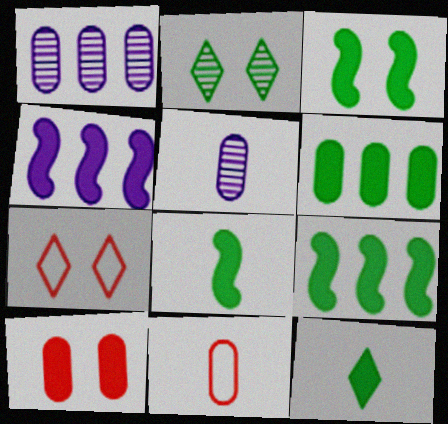[[1, 7, 8], 
[2, 4, 11], 
[3, 6, 12], 
[3, 8, 9], 
[4, 10, 12], 
[5, 7, 9]]